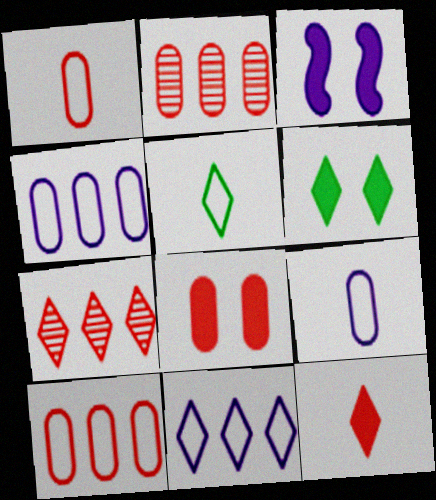[[1, 2, 8], 
[2, 3, 5], 
[3, 6, 8]]